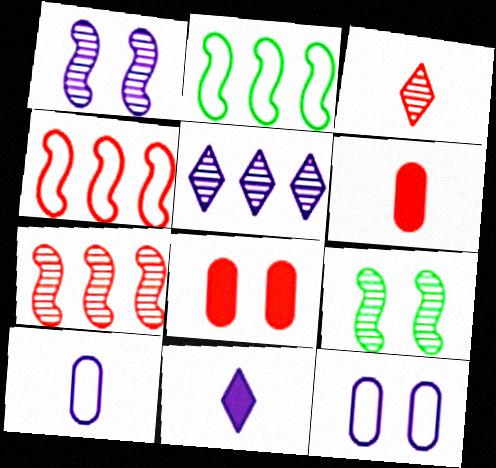[[3, 4, 8]]